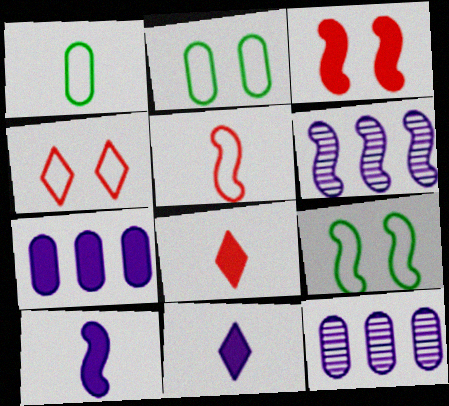[[2, 6, 8], 
[8, 9, 12]]